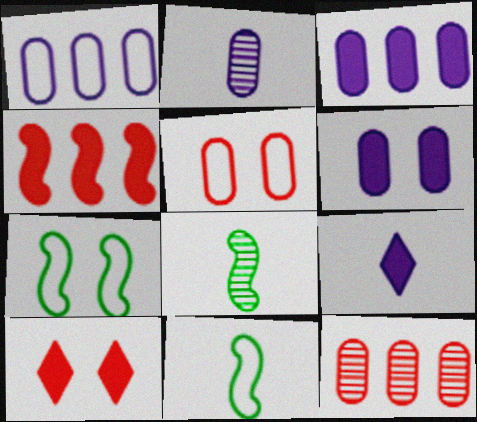[[1, 2, 6], 
[1, 8, 10], 
[7, 9, 12]]